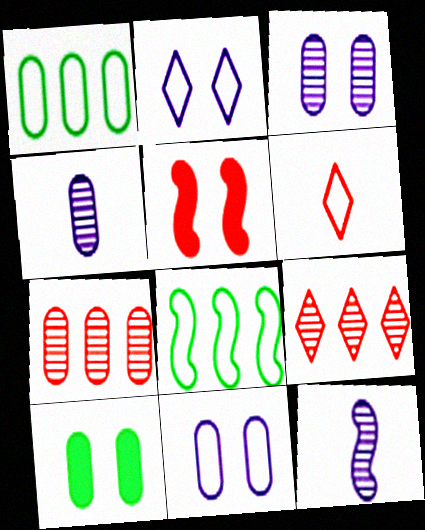[[5, 6, 7], 
[5, 8, 12], 
[6, 8, 11]]